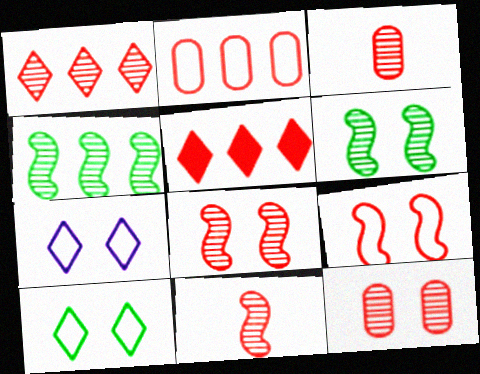[[1, 3, 8], 
[1, 11, 12], 
[3, 5, 9]]